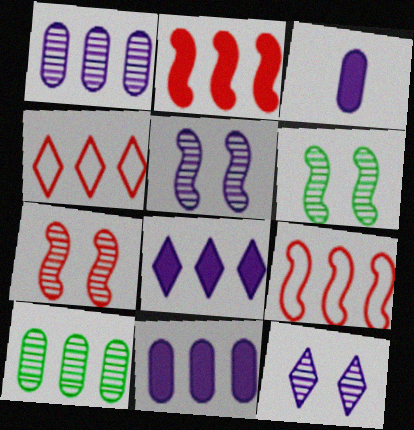[[3, 4, 6], 
[5, 6, 7], 
[8, 9, 10]]